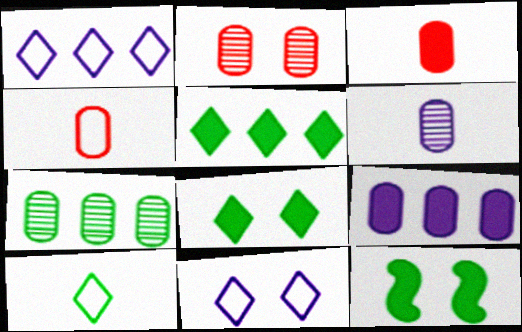[[2, 6, 7], 
[2, 11, 12], 
[7, 10, 12]]